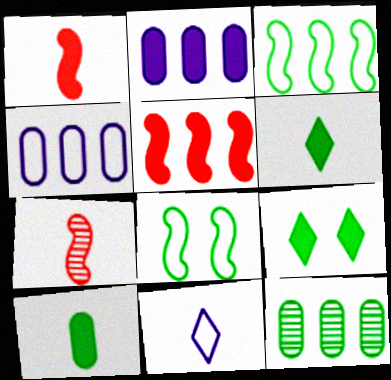[[1, 2, 9], 
[4, 7, 9], 
[6, 8, 12], 
[7, 10, 11]]